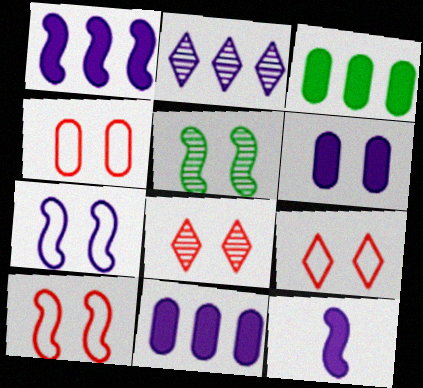[[4, 9, 10], 
[5, 6, 9]]